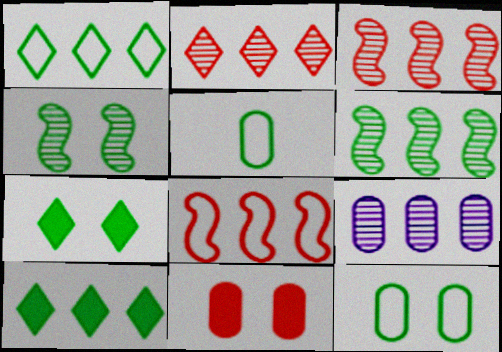[[2, 6, 9], 
[4, 5, 10], 
[4, 7, 12], 
[5, 6, 7], 
[5, 9, 11], 
[8, 9, 10]]